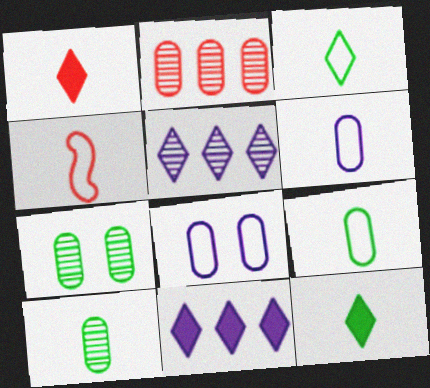[[3, 4, 6], 
[4, 7, 11]]